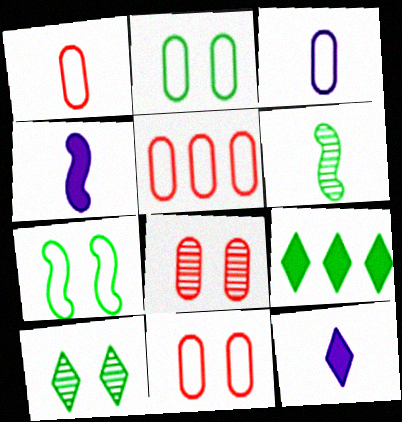[[1, 5, 11], 
[1, 6, 12], 
[2, 3, 5], 
[2, 6, 9], 
[4, 5, 10]]